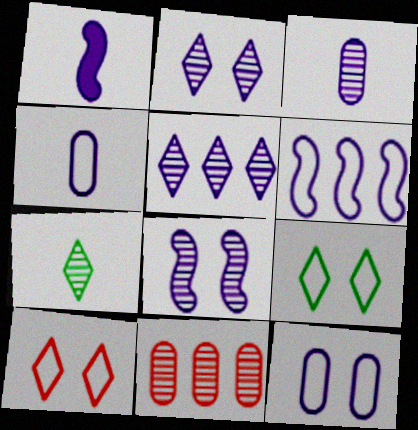[[1, 5, 12], 
[1, 6, 8], 
[1, 9, 11], 
[3, 5, 8], 
[7, 8, 11]]